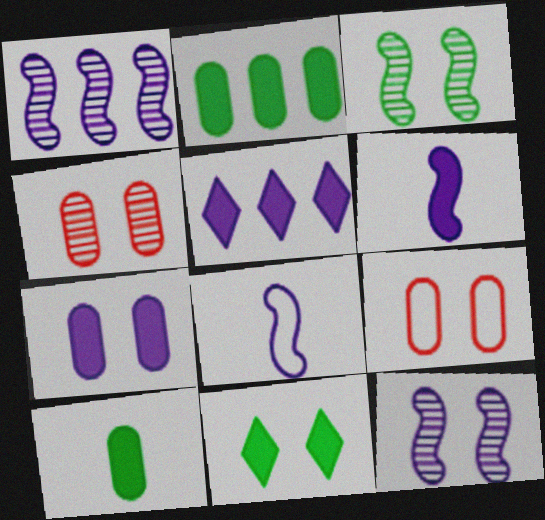[[5, 6, 7], 
[9, 11, 12]]